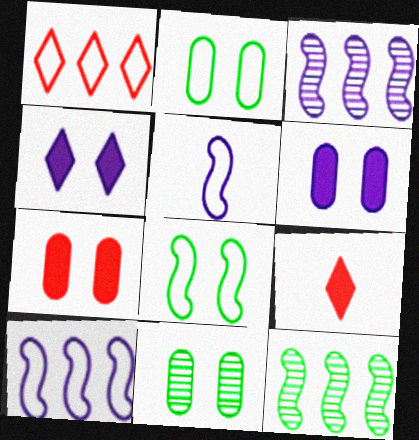[[1, 2, 5], 
[2, 3, 9], 
[9, 10, 11]]